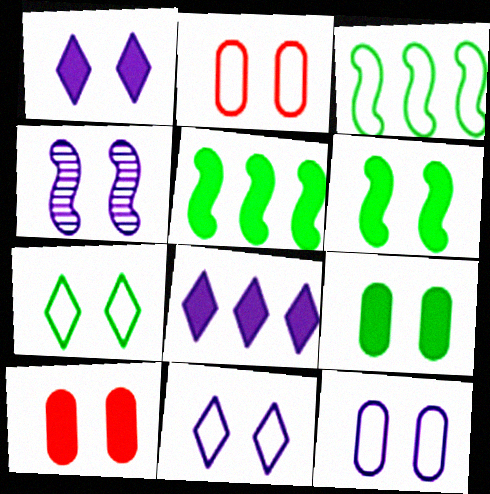[[1, 4, 12], 
[1, 6, 10], 
[4, 7, 10]]